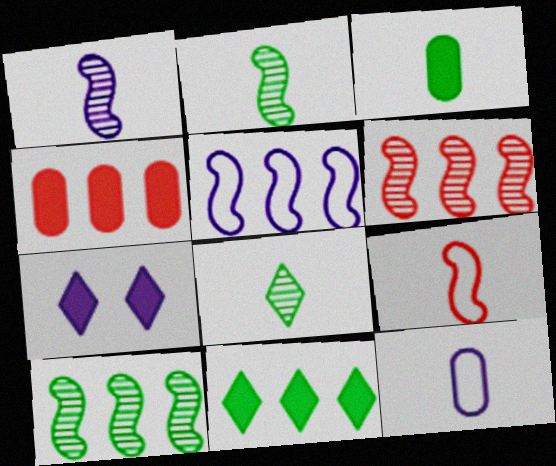[]